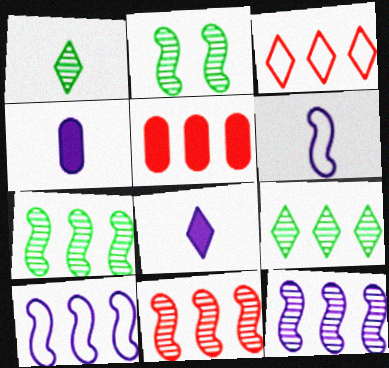[[2, 3, 4], 
[3, 5, 11], 
[5, 9, 10], 
[7, 11, 12]]